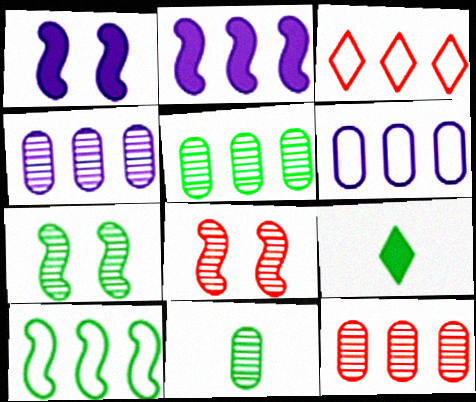[[1, 3, 11], 
[2, 3, 5], 
[3, 6, 10], 
[4, 5, 12], 
[6, 8, 9]]